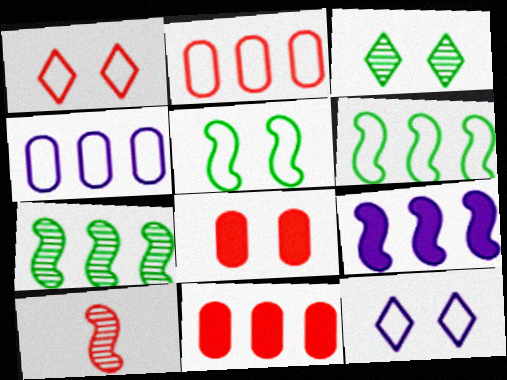[[1, 10, 11], 
[5, 9, 10]]